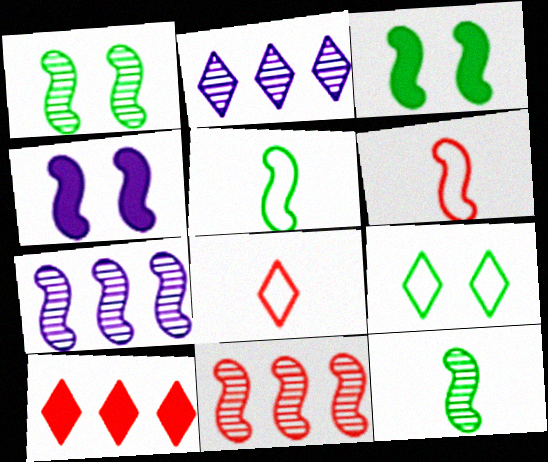[[3, 6, 7], 
[4, 5, 11]]